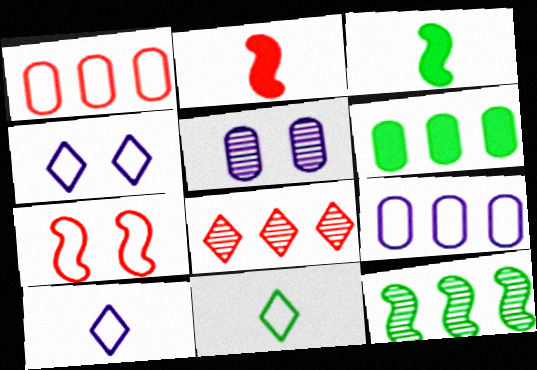[[7, 9, 11]]